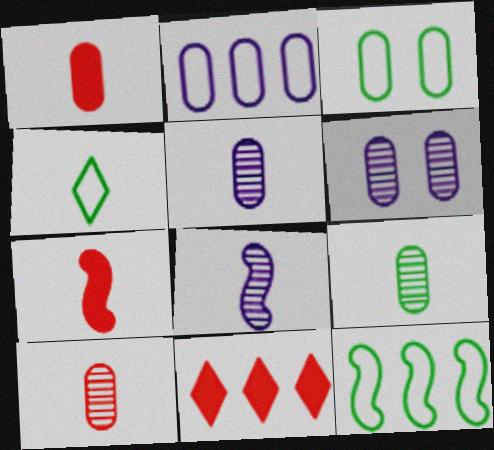[[1, 4, 8], 
[3, 4, 12], 
[3, 8, 11], 
[4, 5, 7], 
[5, 9, 10]]